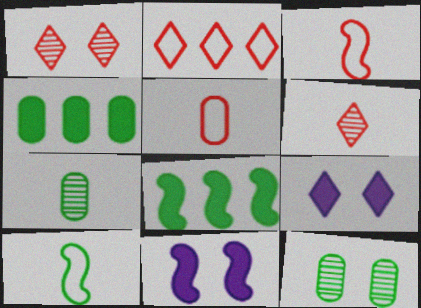[[2, 7, 11]]